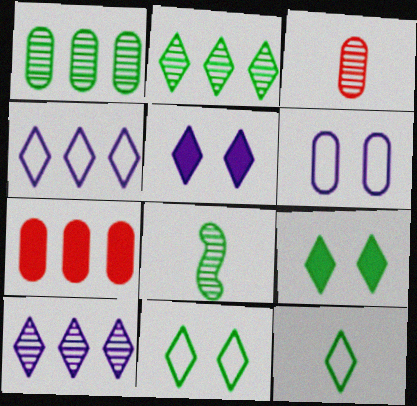[[2, 9, 12]]